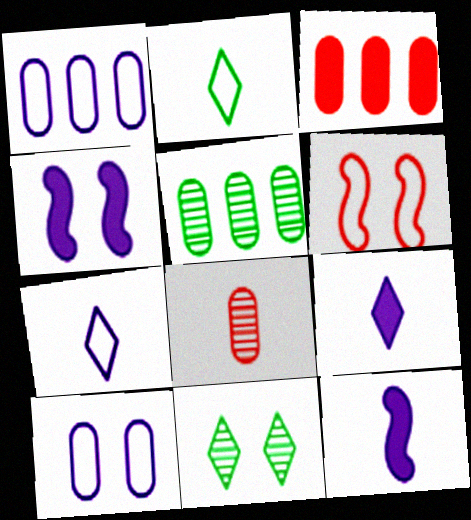[[1, 2, 6], 
[1, 3, 5], 
[2, 8, 12], 
[5, 6, 9]]